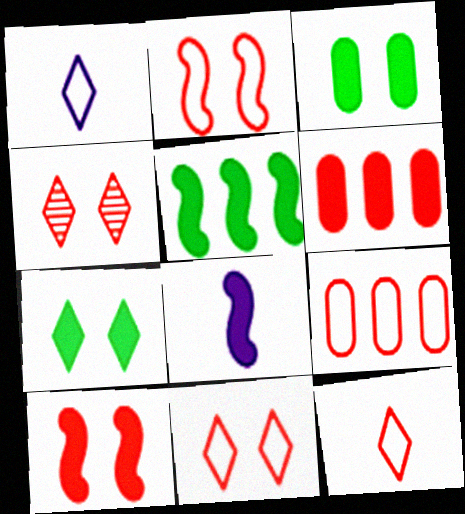[[2, 9, 12], 
[5, 8, 10], 
[6, 7, 8]]